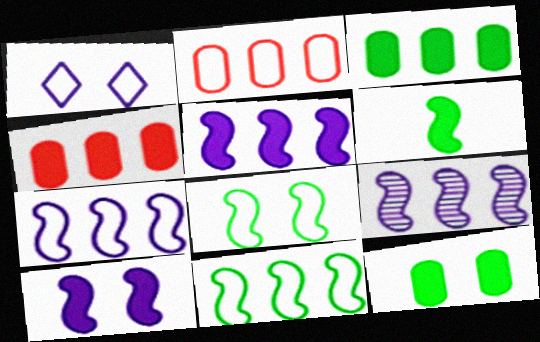[[5, 7, 9]]